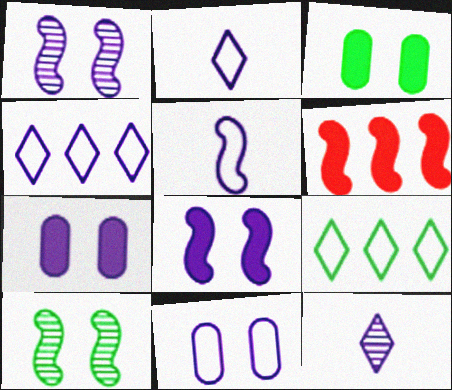[[4, 5, 11], 
[5, 6, 10]]